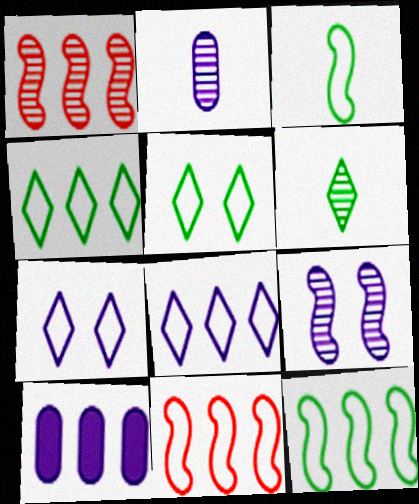[[1, 4, 10]]